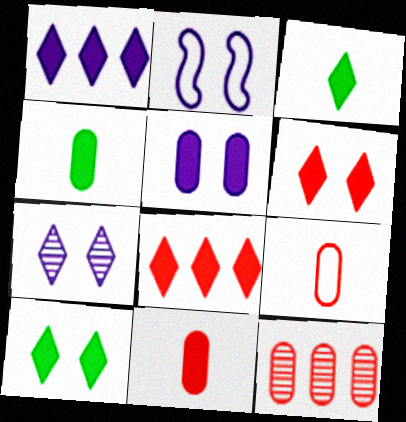[[1, 3, 6], 
[2, 3, 12], 
[2, 5, 7]]